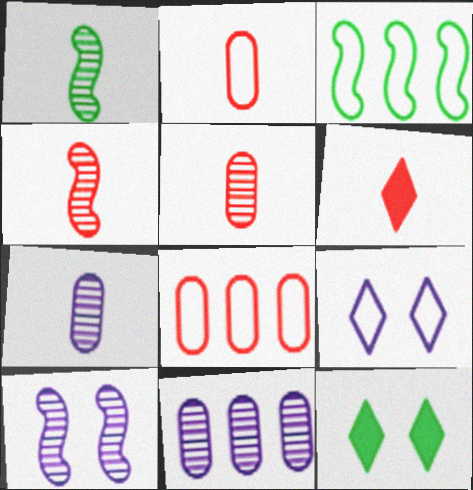[[2, 3, 9], 
[2, 4, 6]]